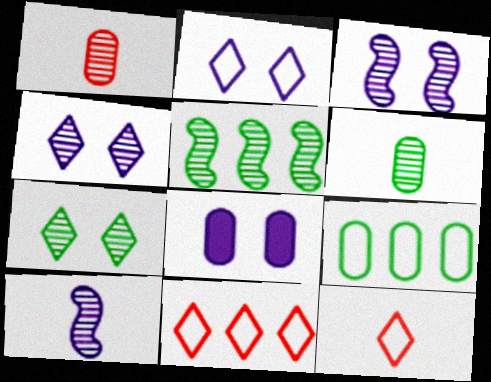[[1, 4, 5], 
[1, 8, 9], 
[2, 3, 8], 
[5, 6, 7], 
[5, 8, 12]]